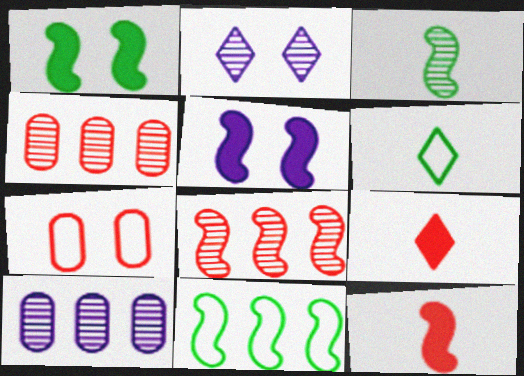[[1, 2, 7], 
[1, 3, 11], 
[2, 3, 4], 
[4, 5, 6], 
[7, 8, 9]]